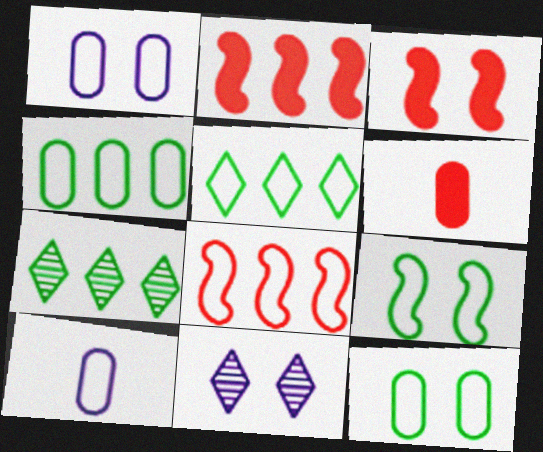[[3, 7, 10], 
[3, 11, 12]]